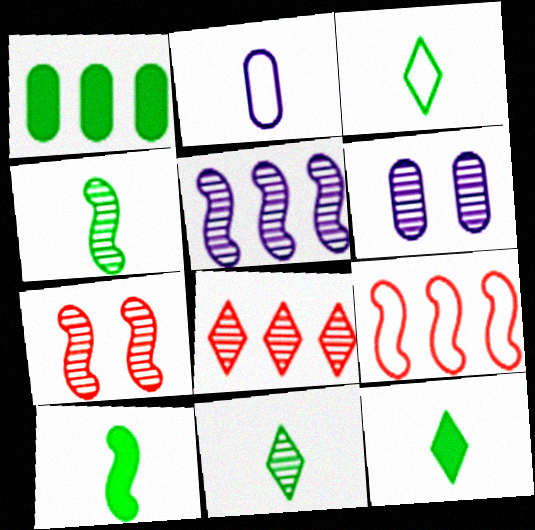[[3, 11, 12], 
[4, 5, 7], 
[4, 6, 8], 
[6, 9, 12]]